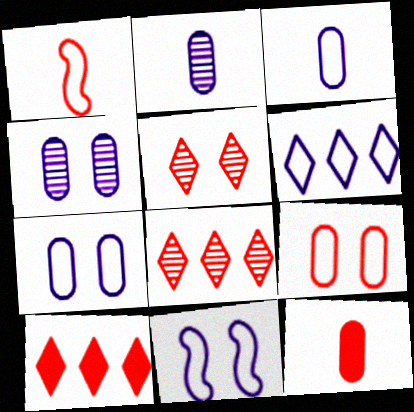[[3, 6, 11]]